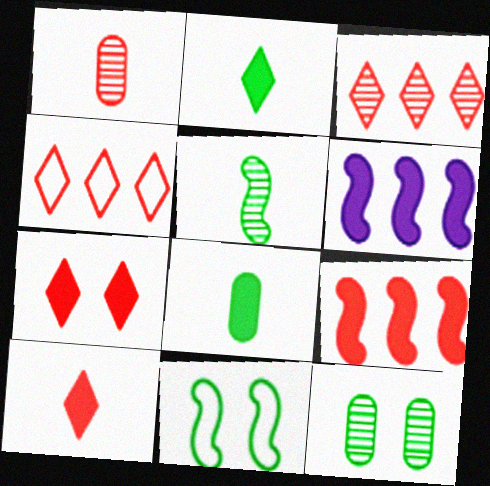[[6, 7, 8]]